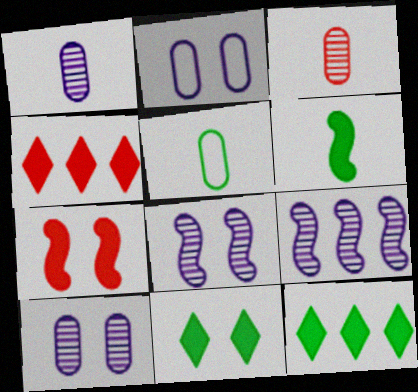[[4, 5, 8]]